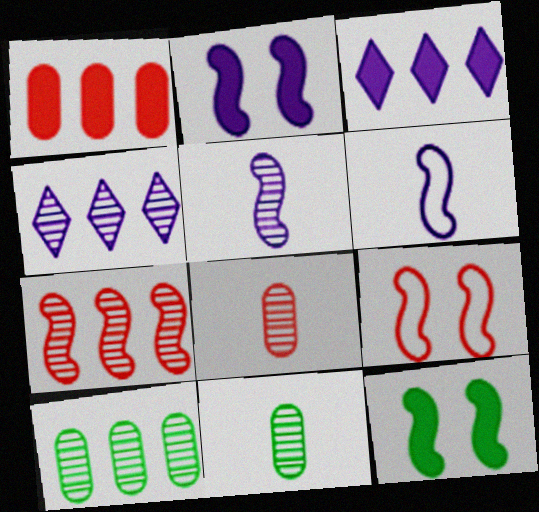[[3, 9, 11], 
[4, 7, 10], 
[6, 7, 12]]